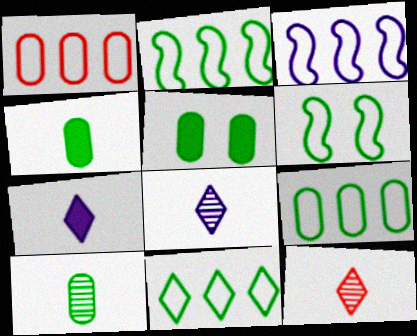[[1, 3, 11], 
[2, 9, 11], 
[3, 5, 12], 
[5, 9, 10]]